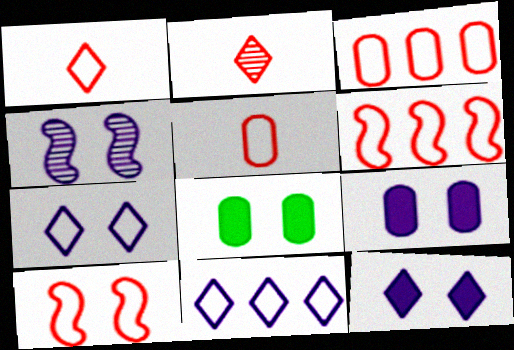[[1, 3, 10], 
[4, 7, 9]]